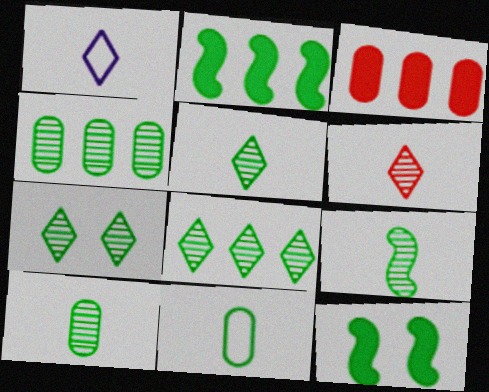[[2, 7, 11], 
[4, 7, 9], 
[5, 7, 8], 
[5, 9, 10], 
[8, 11, 12]]